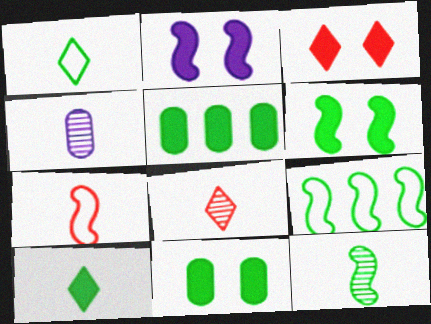[[2, 3, 11], 
[3, 4, 9], 
[4, 7, 10], 
[4, 8, 12], 
[5, 6, 10], 
[6, 9, 12]]